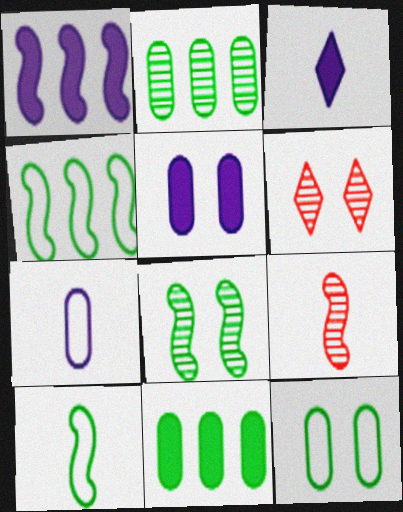[[1, 3, 5]]